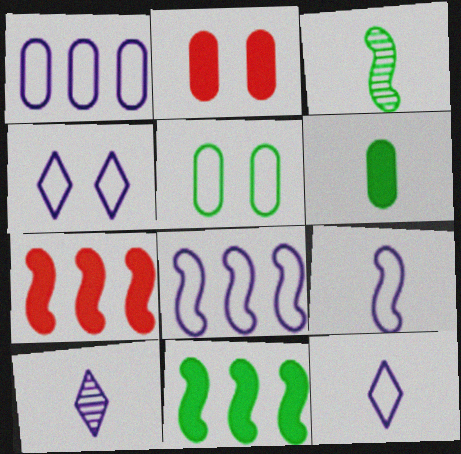[[1, 4, 9], 
[5, 7, 10]]